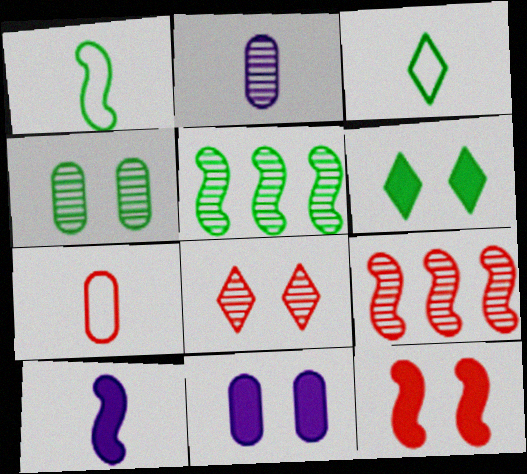[[2, 5, 8], 
[3, 9, 11], 
[6, 11, 12]]